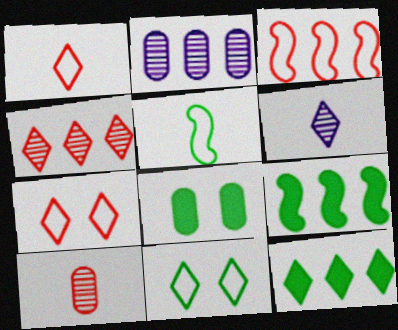[[2, 3, 12], 
[3, 6, 8], 
[6, 7, 12]]